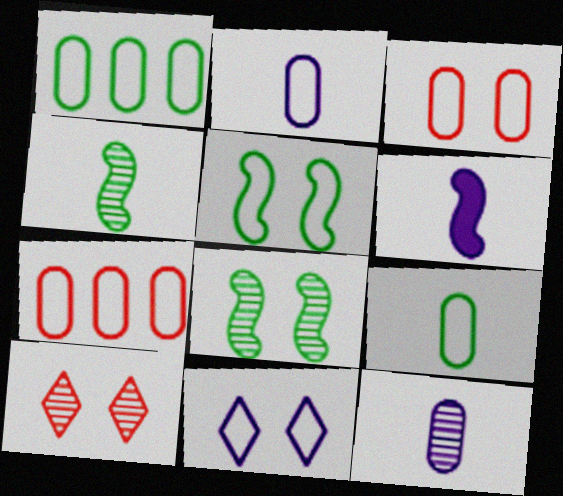[[1, 2, 3], 
[1, 6, 10], 
[3, 5, 11]]